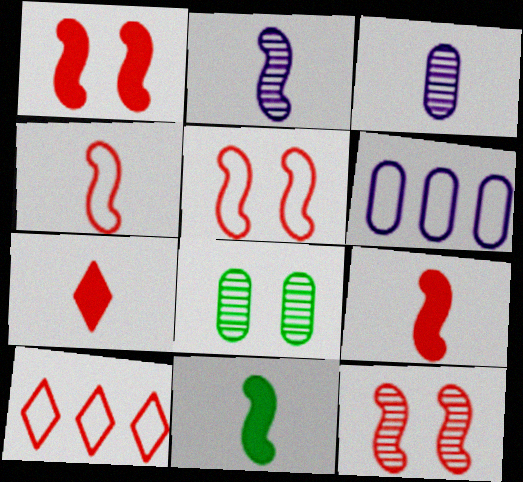[[1, 5, 12], 
[2, 4, 11]]